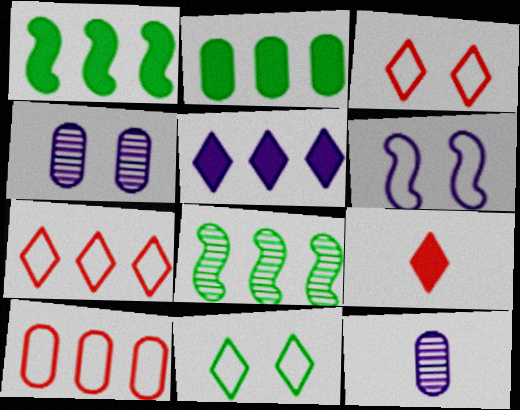[[1, 3, 12], 
[5, 6, 12], 
[5, 8, 10]]